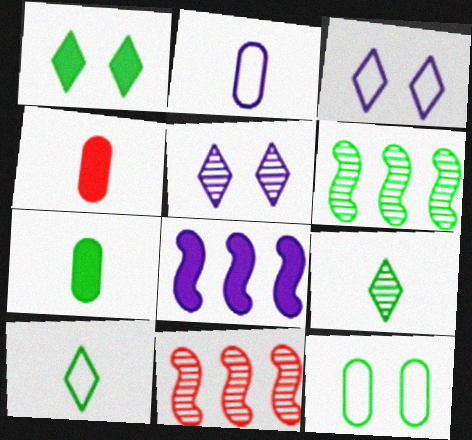[[1, 2, 11], 
[1, 4, 8], 
[2, 5, 8], 
[3, 4, 6], 
[3, 7, 11]]